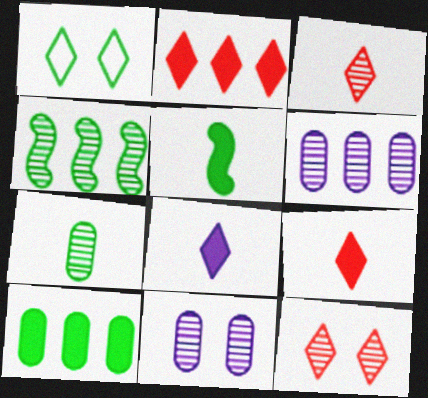[[3, 4, 11]]